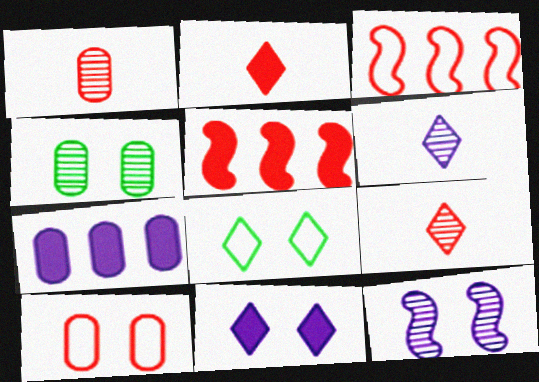[[5, 9, 10]]